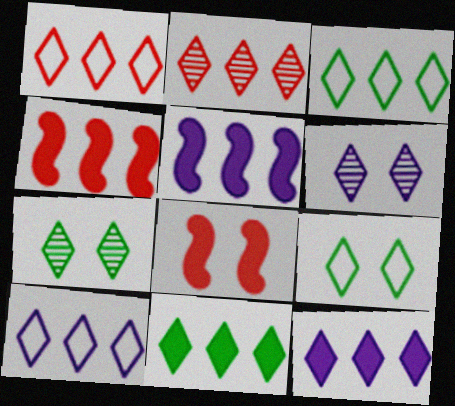[[1, 3, 10], 
[2, 3, 12], 
[2, 10, 11]]